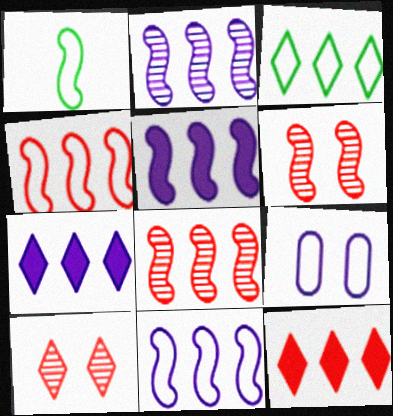[[1, 5, 6], 
[2, 5, 11]]